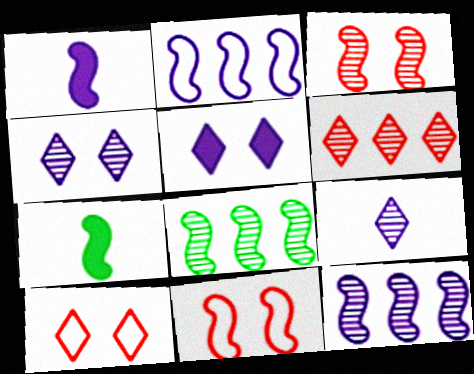[[1, 8, 11], 
[2, 3, 7], 
[7, 11, 12]]